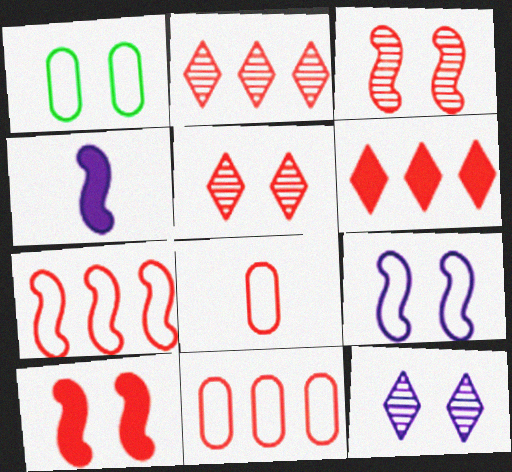[[1, 2, 4], 
[1, 10, 12], 
[2, 8, 10], 
[3, 6, 8]]